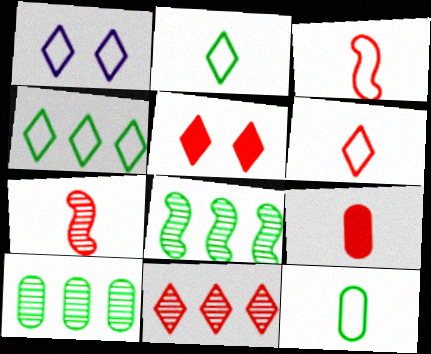[[1, 4, 6], 
[1, 8, 9], 
[5, 6, 11], 
[6, 7, 9]]